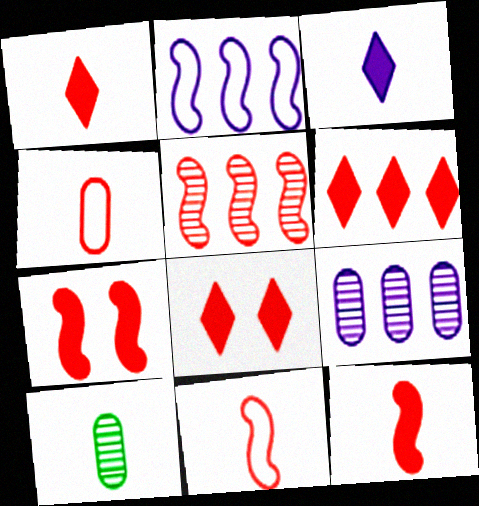[[1, 6, 8], 
[2, 8, 10], 
[3, 10, 11], 
[4, 5, 8], 
[5, 7, 11]]